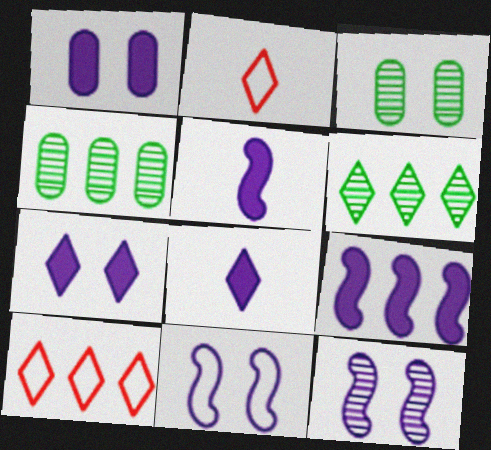[[1, 8, 9], 
[2, 3, 9], 
[2, 6, 7], 
[3, 5, 10], 
[4, 9, 10]]